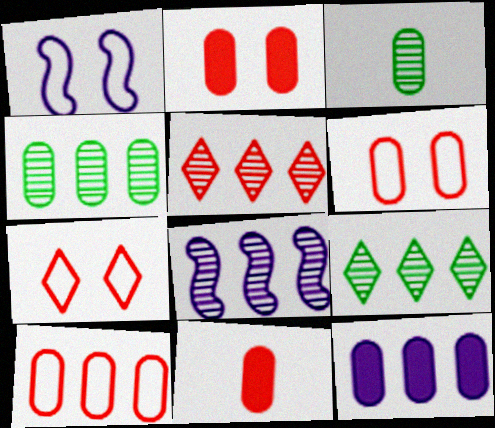[[1, 9, 11], 
[3, 6, 12], 
[4, 5, 8], 
[4, 10, 12]]